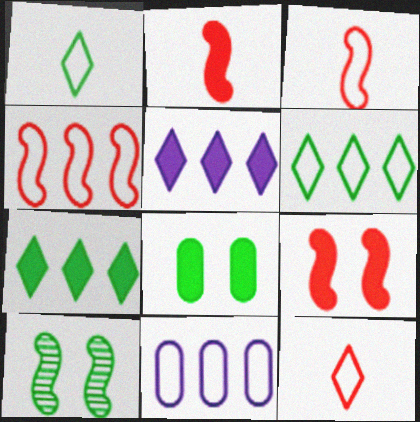[[2, 5, 8], 
[4, 6, 11]]